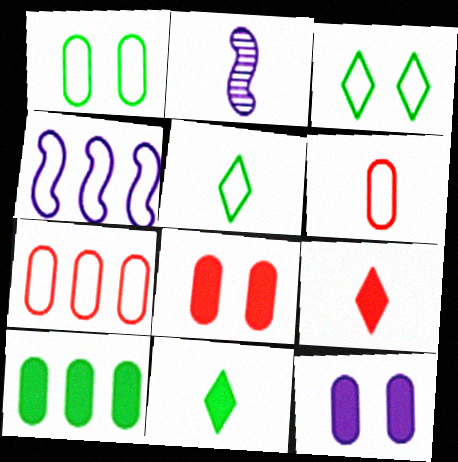[[2, 6, 11], 
[3, 4, 6]]